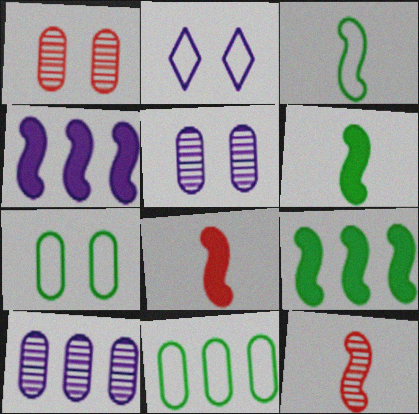[]